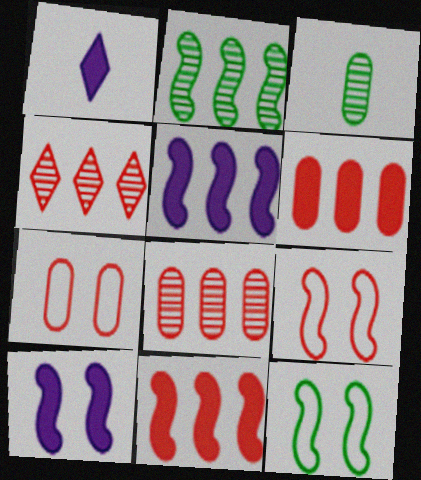[[1, 2, 7], 
[1, 8, 12]]